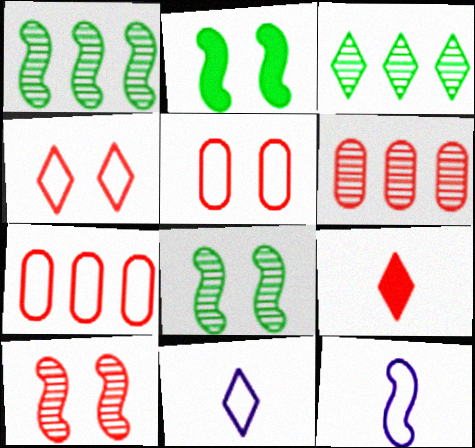[[2, 6, 11], 
[7, 9, 10]]